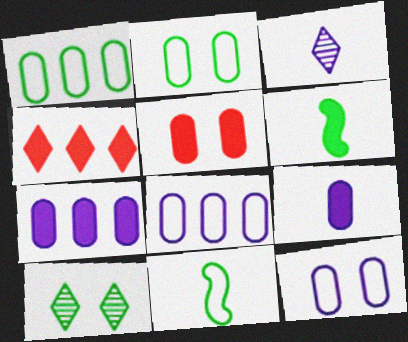[[1, 6, 10]]